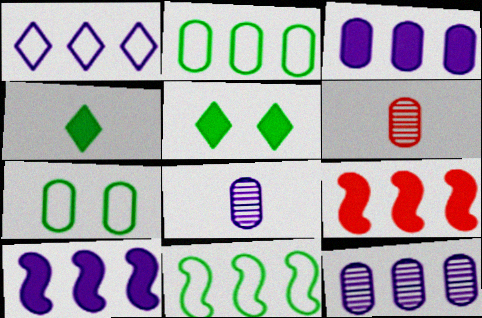[[1, 10, 12], 
[3, 6, 7]]